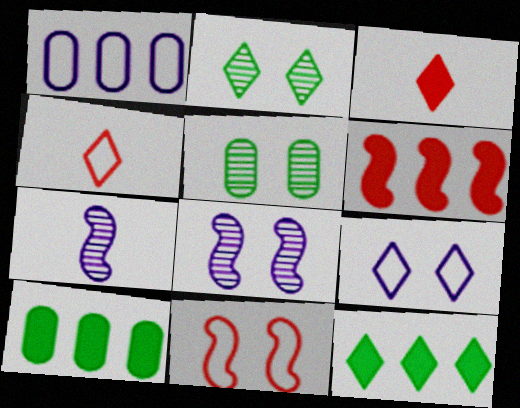[[4, 8, 10]]